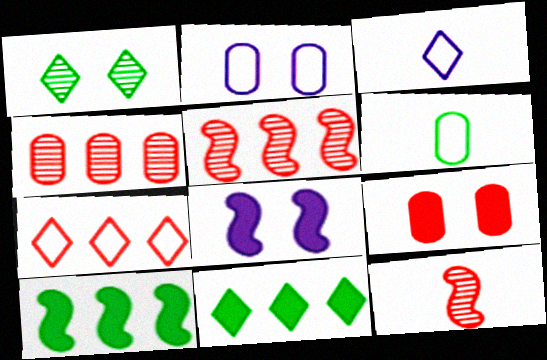[[1, 6, 10], 
[2, 11, 12], 
[7, 9, 12]]